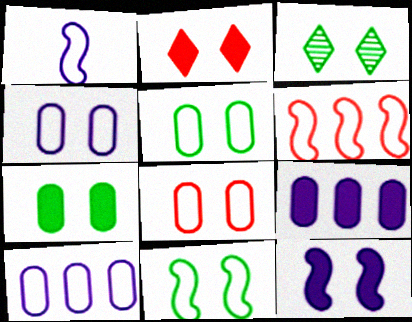[[1, 6, 11], 
[2, 7, 12], 
[3, 7, 11], 
[3, 8, 12], 
[4, 5, 8]]